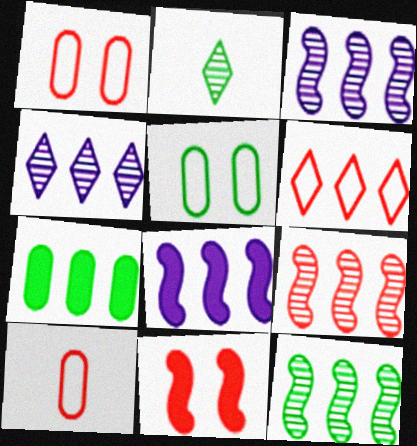[[1, 2, 8], 
[3, 6, 7], 
[3, 9, 12]]